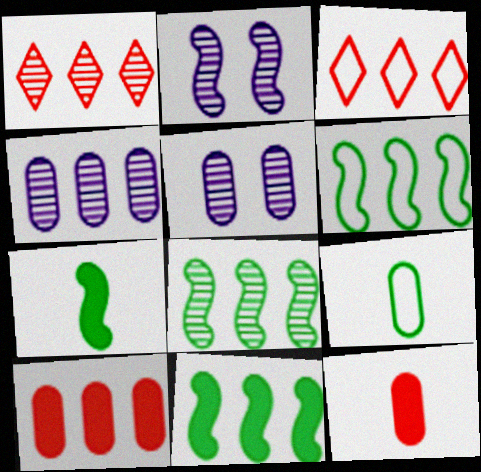[[1, 4, 8], 
[3, 4, 11], 
[3, 5, 7], 
[5, 9, 10], 
[6, 8, 11]]